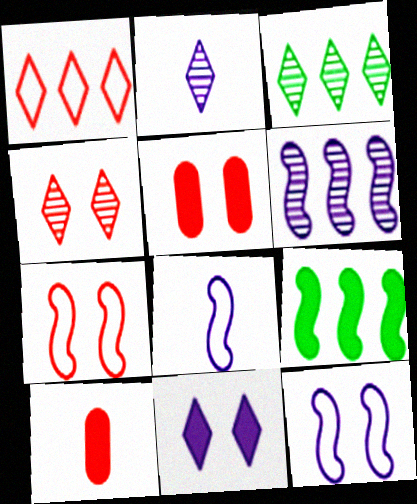[[2, 3, 4], 
[3, 5, 8], 
[3, 10, 12], 
[4, 5, 7], 
[9, 10, 11]]